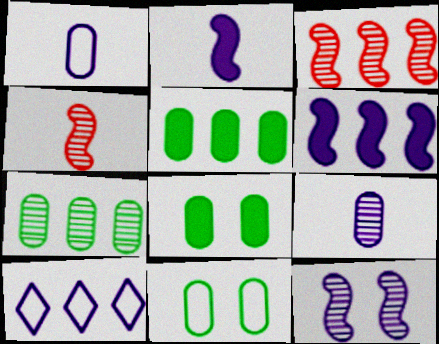[[3, 5, 10], 
[4, 8, 10]]